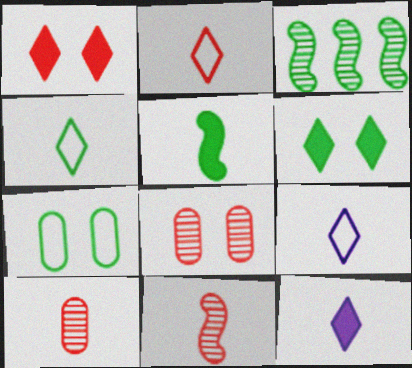[[2, 4, 9], 
[5, 9, 10]]